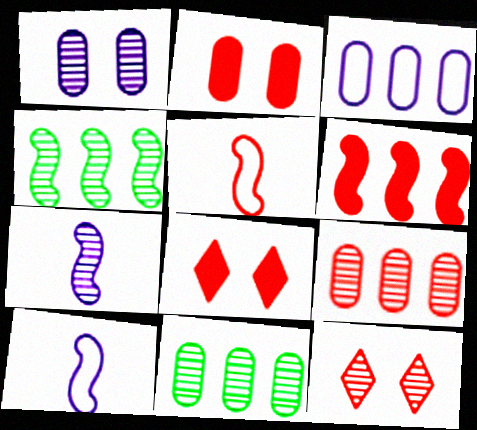[[5, 8, 9], 
[7, 11, 12], 
[8, 10, 11]]